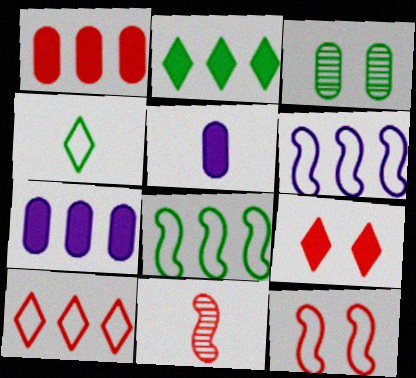[[4, 5, 11]]